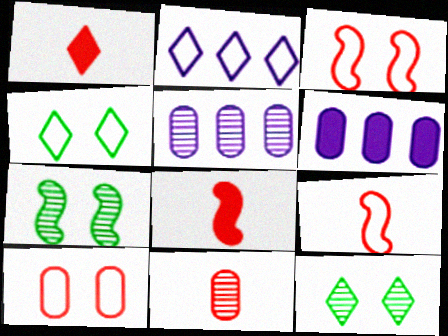[[1, 2, 12], 
[1, 9, 11], 
[4, 5, 8], 
[6, 9, 12]]